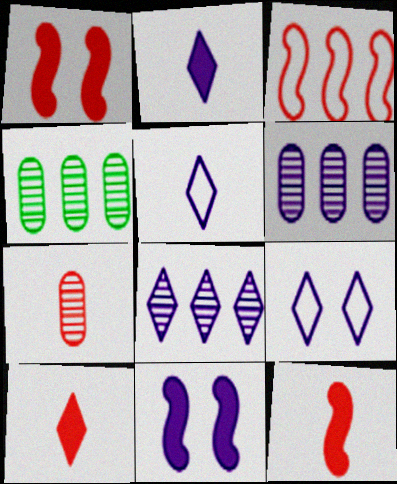[[1, 4, 5], 
[2, 8, 9], 
[4, 9, 12], 
[5, 6, 11]]